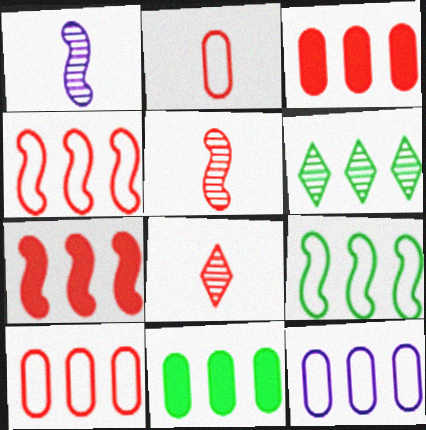[[6, 7, 12], 
[6, 9, 11]]